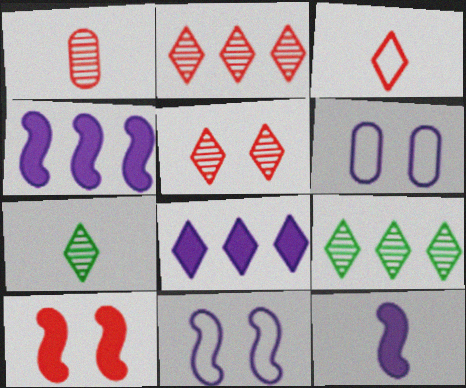[]